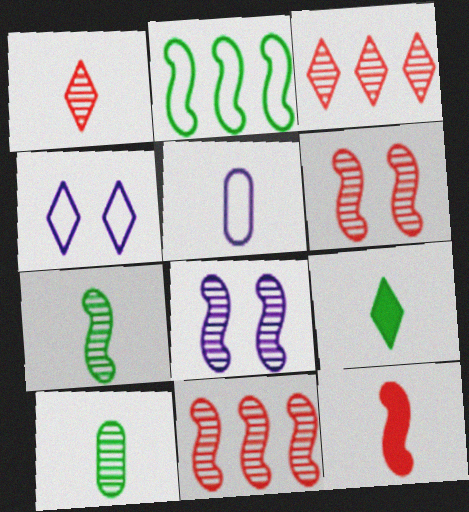[[2, 8, 12], 
[3, 4, 9], 
[3, 8, 10], 
[7, 8, 11]]